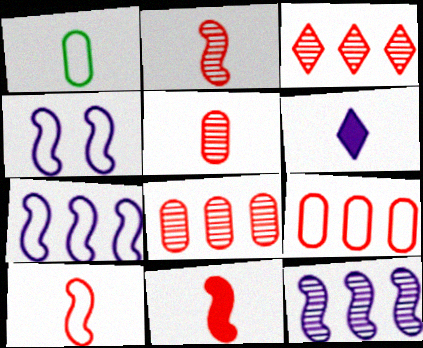[[1, 2, 6], 
[2, 10, 11]]